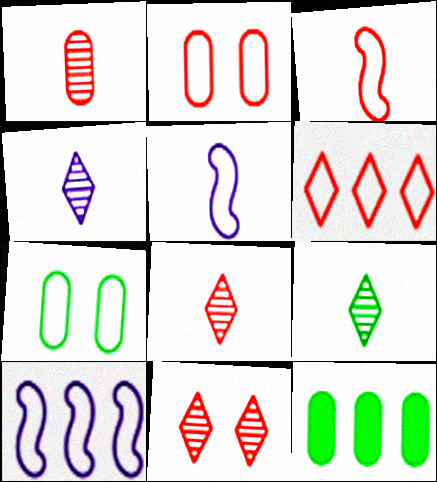[[2, 3, 6], 
[4, 8, 9], 
[5, 6, 7], 
[5, 11, 12]]